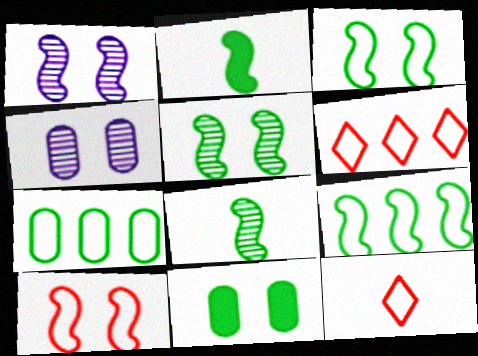[[2, 4, 6], 
[2, 5, 9]]